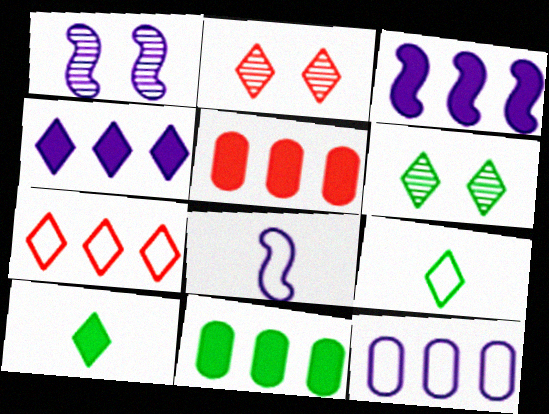[[1, 3, 8], 
[1, 5, 9], 
[2, 4, 9], 
[2, 8, 11], 
[5, 6, 8]]